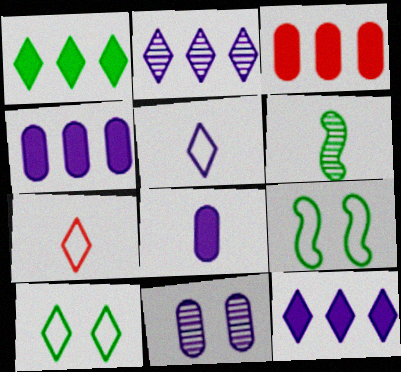[[6, 7, 8]]